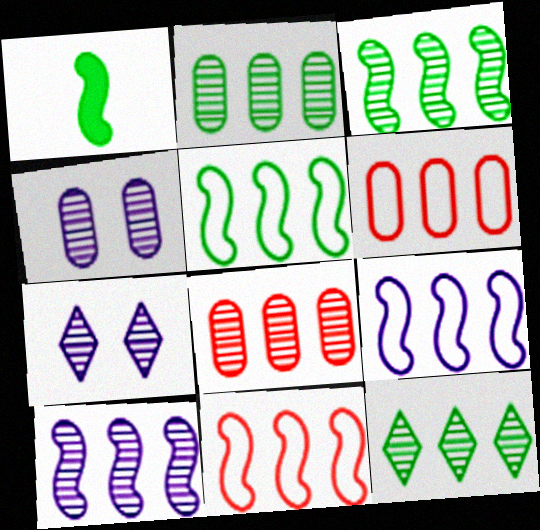[[1, 6, 7], 
[2, 3, 12], 
[5, 9, 11], 
[8, 10, 12]]